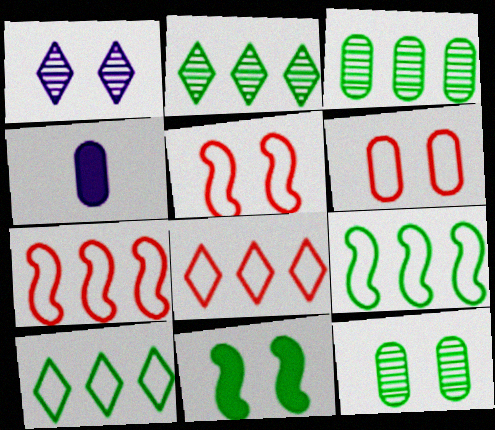[[1, 6, 11], 
[2, 4, 5], 
[3, 4, 6]]